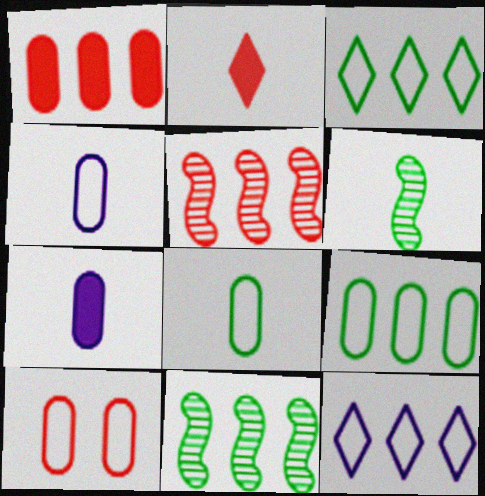[[1, 11, 12], 
[2, 4, 6], 
[2, 5, 10], 
[4, 9, 10]]